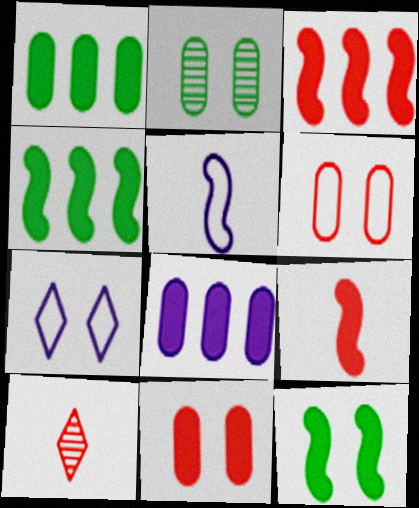[[3, 6, 10]]